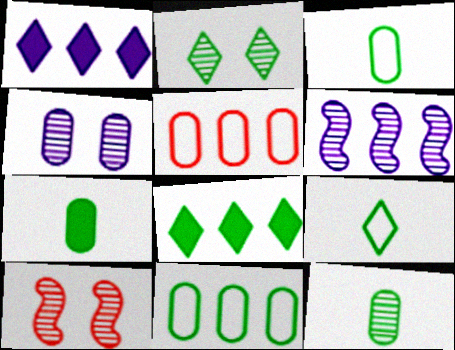[[1, 3, 10], 
[2, 4, 10], 
[2, 8, 9], 
[3, 7, 12], 
[4, 5, 7], 
[5, 6, 8]]